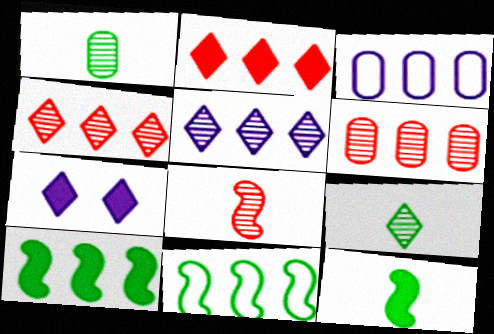[[3, 4, 10]]